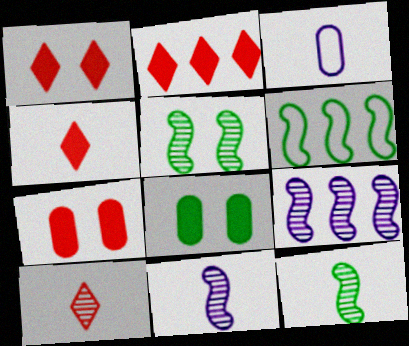[[1, 2, 4], 
[2, 3, 5], 
[3, 4, 12]]